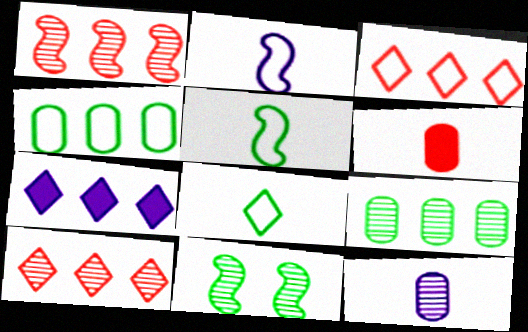[[1, 4, 7], 
[10, 11, 12]]